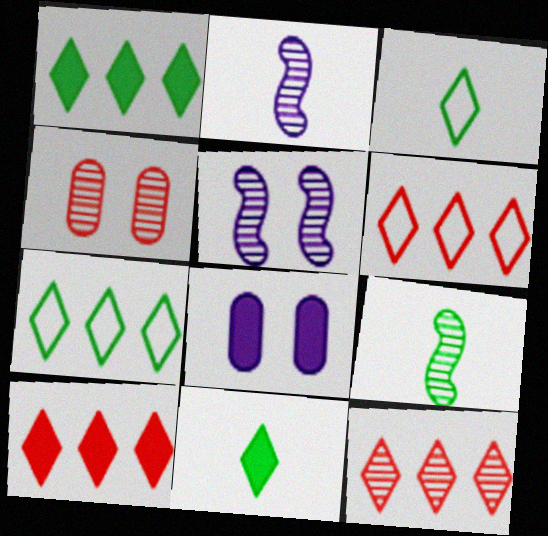[[6, 8, 9], 
[6, 10, 12]]